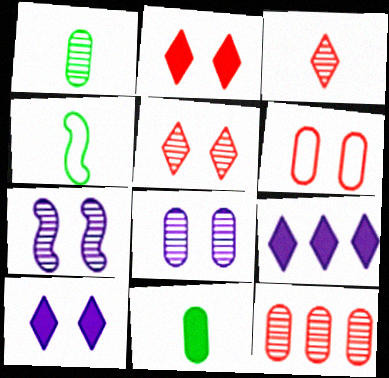[[1, 8, 12], 
[4, 10, 12]]